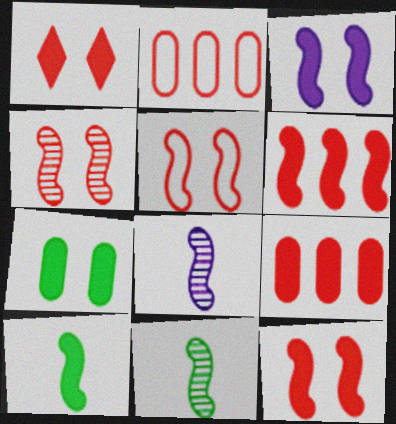[[1, 3, 7], 
[3, 6, 10], 
[4, 5, 12]]